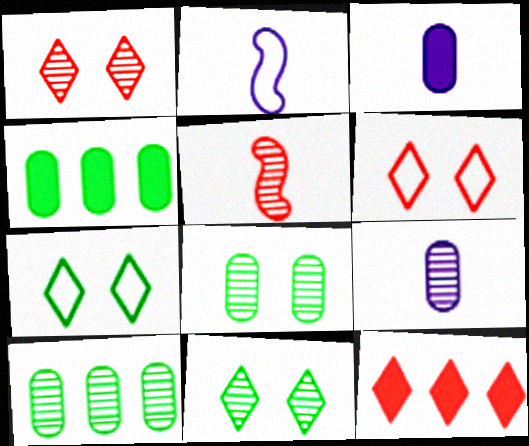[[1, 2, 4], 
[2, 8, 12]]